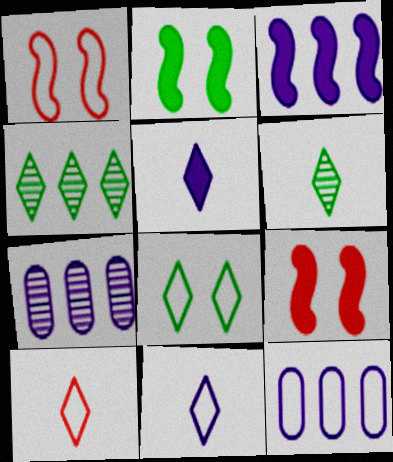[[2, 7, 10], 
[5, 6, 10], 
[6, 9, 12]]